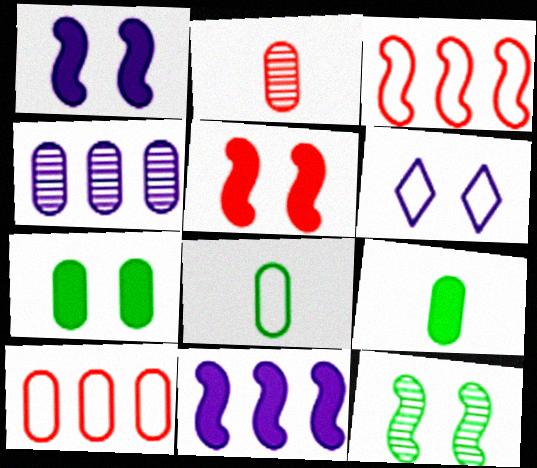[[3, 6, 8]]